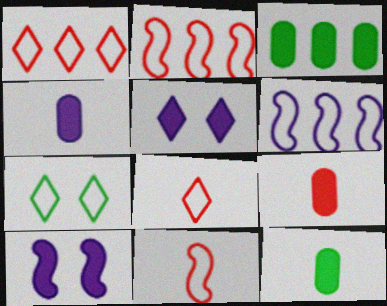[[4, 9, 12]]